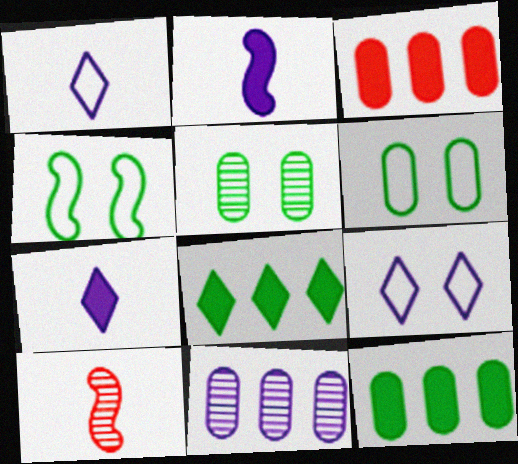[[2, 9, 11], 
[9, 10, 12]]